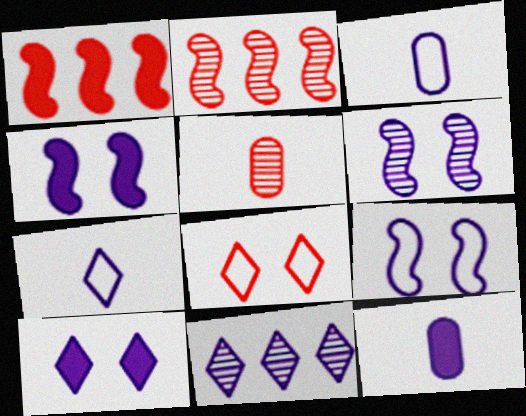[[1, 5, 8], 
[3, 4, 11], 
[4, 6, 9], 
[7, 10, 11], 
[9, 11, 12]]